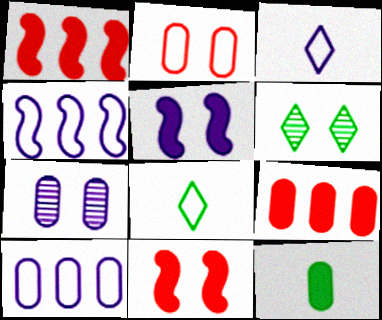[[1, 7, 8], 
[2, 4, 8], 
[2, 5, 6]]